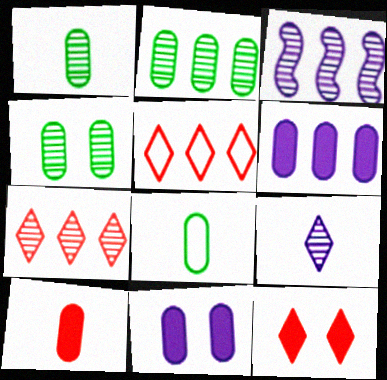[[1, 2, 4], 
[2, 3, 7], 
[3, 8, 12]]